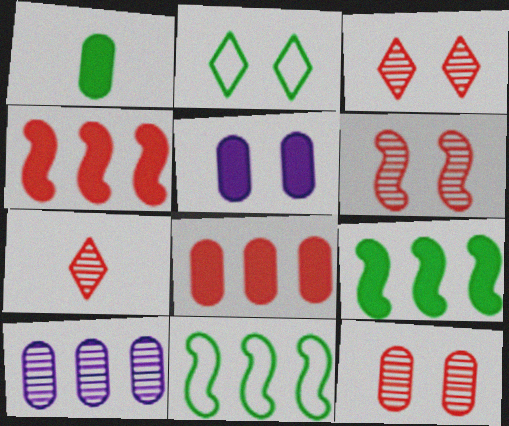[[1, 5, 8], 
[2, 5, 6], 
[3, 6, 12], 
[5, 7, 11]]